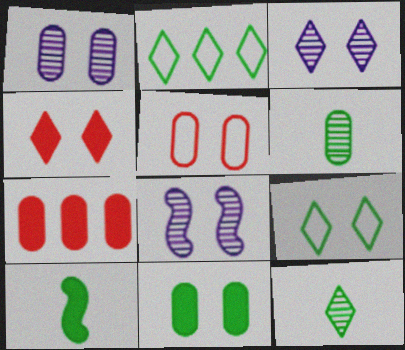[[1, 3, 8], 
[1, 5, 11], 
[3, 4, 9]]